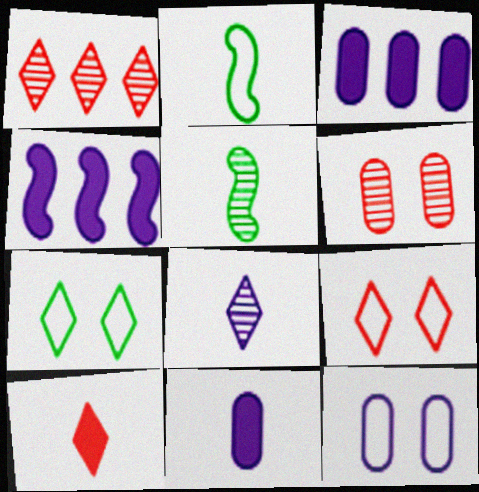[[1, 9, 10], 
[3, 5, 9], 
[4, 8, 12]]